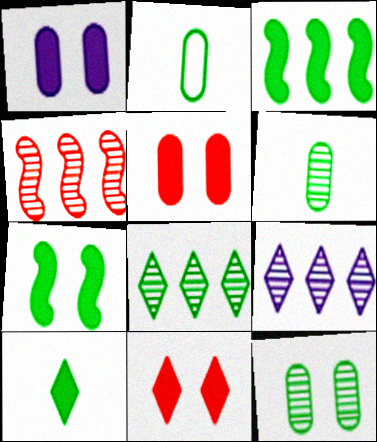[[1, 7, 11], 
[2, 7, 8]]